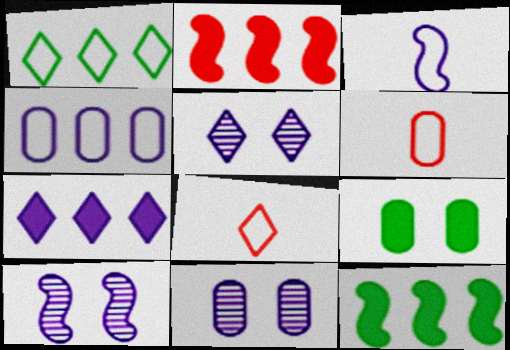[[3, 7, 11], 
[5, 6, 12], 
[5, 10, 11], 
[8, 11, 12]]